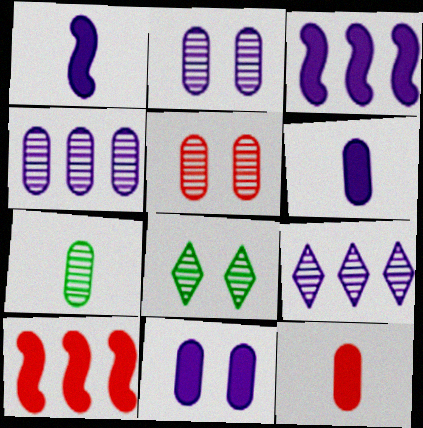[[4, 5, 7]]